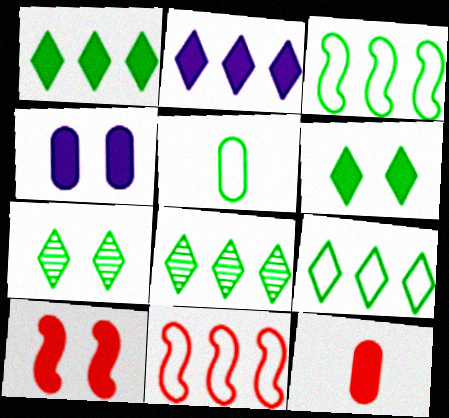[[1, 8, 9], 
[4, 6, 10]]